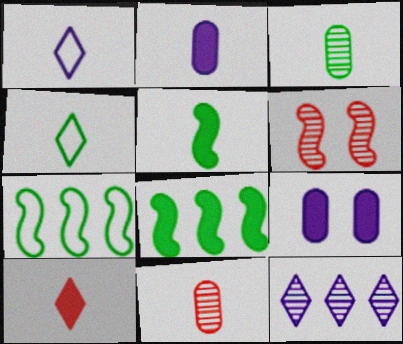[[1, 5, 11], 
[2, 5, 10], 
[3, 4, 5], 
[3, 6, 12], 
[8, 9, 10]]